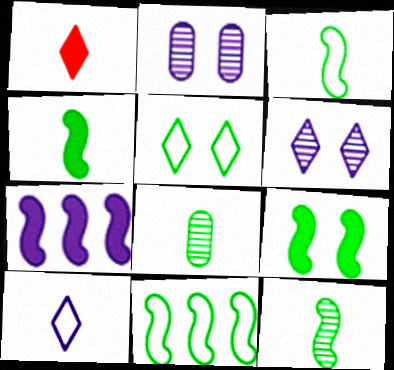[[1, 2, 11], 
[2, 7, 10], 
[3, 4, 12], 
[9, 11, 12]]